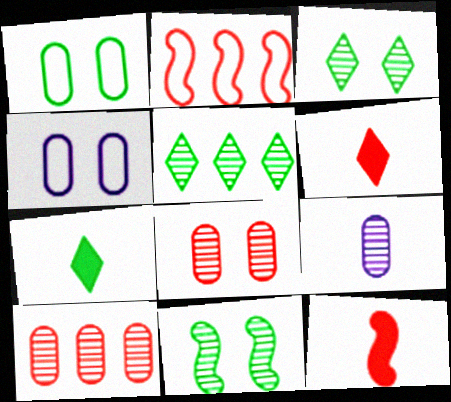[[2, 6, 8], 
[4, 5, 12]]